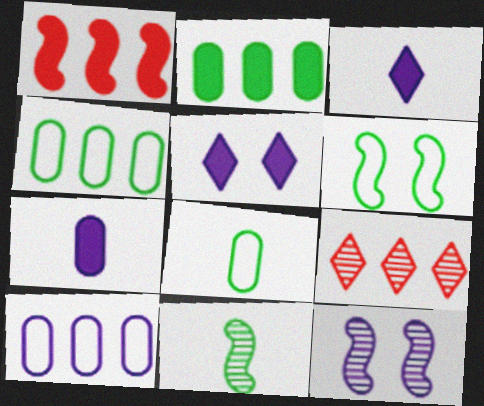[[3, 10, 12], 
[6, 7, 9]]